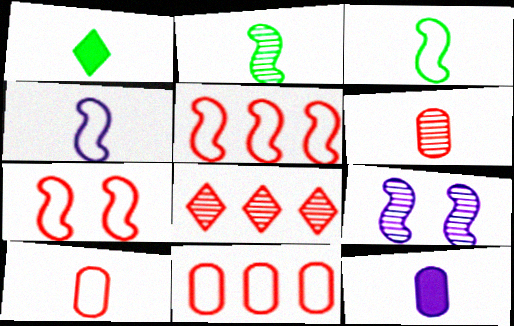[[1, 4, 6], 
[1, 9, 11]]